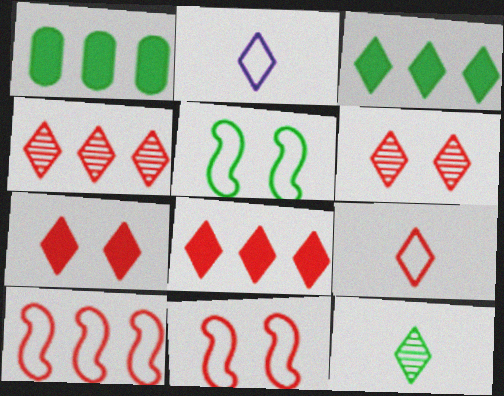[[1, 5, 12], 
[2, 3, 6], 
[4, 7, 9], 
[6, 8, 9]]